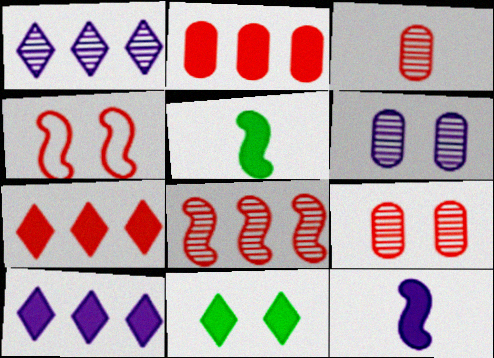[[2, 11, 12], 
[3, 4, 7], 
[4, 6, 11]]